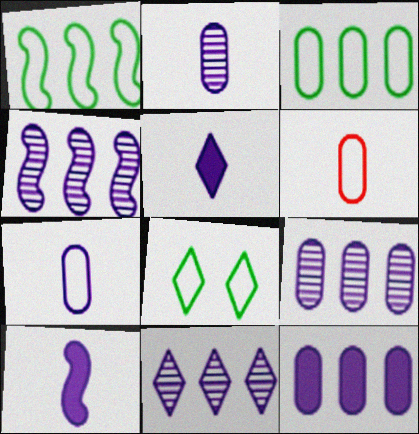[[4, 9, 11]]